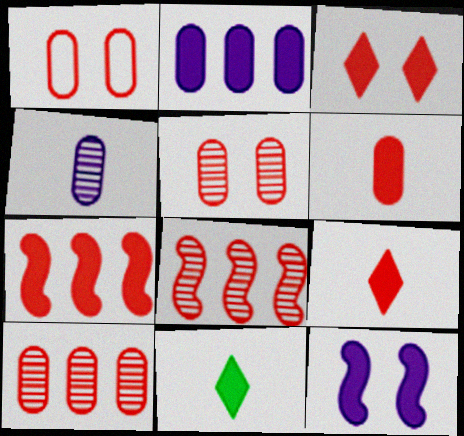[[1, 6, 10], 
[1, 8, 9], 
[3, 6, 7]]